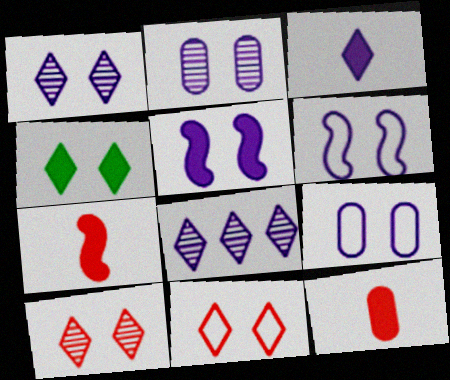[[1, 4, 11], 
[1, 5, 9]]